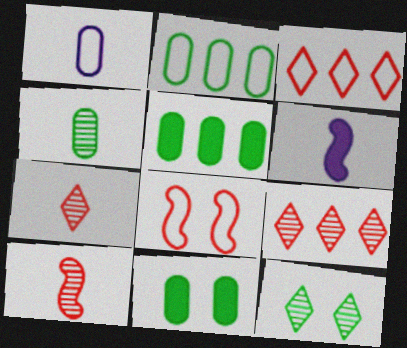[[2, 4, 11]]